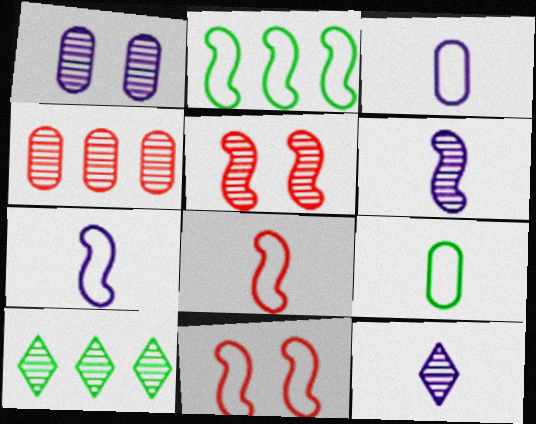[[2, 7, 11]]